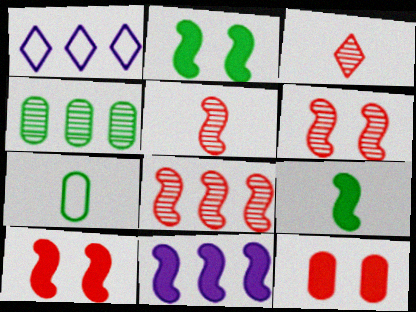[[5, 6, 8], 
[9, 10, 11]]